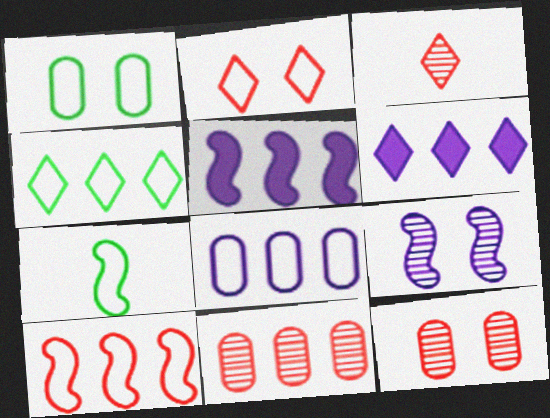[[1, 3, 5], 
[1, 4, 7], 
[2, 7, 8], 
[4, 5, 11], 
[4, 8, 10], 
[6, 7, 12]]